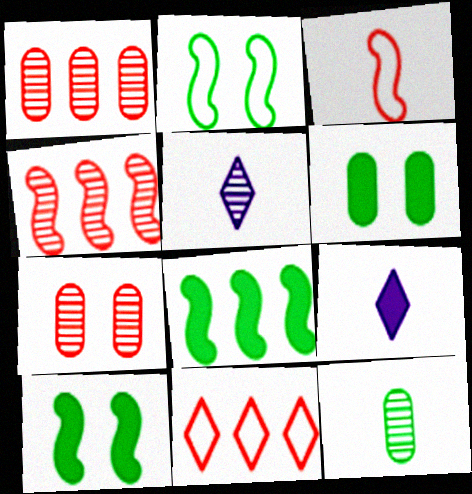[[1, 2, 9], 
[3, 9, 12]]